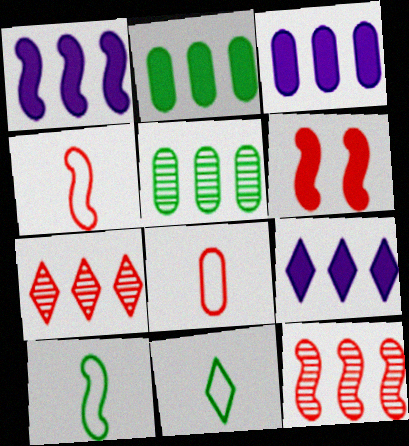[[1, 3, 9], 
[4, 6, 12], 
[6, 7, 8]]